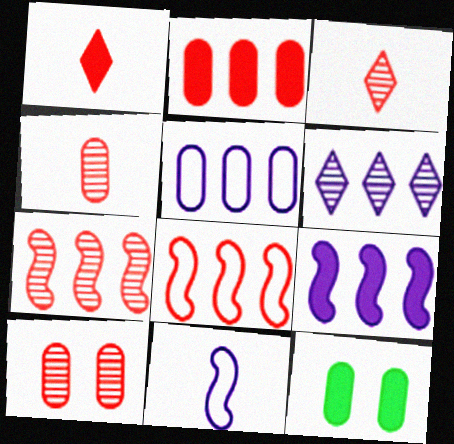[[1, 8, 10], 
[1, 9, 12], 
[3, 7, 10], 
[4, 5, 12], 
[5, 6, 9]]